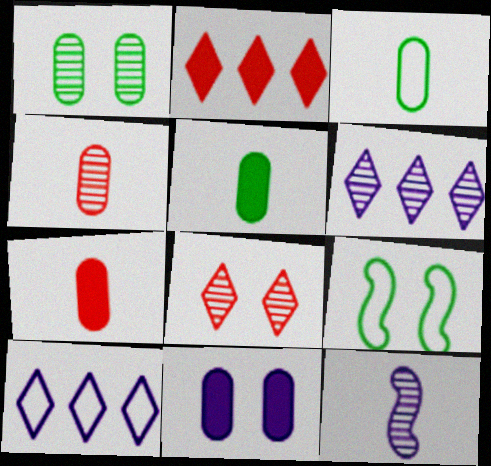[[6, 7, 9], 
[8, 9, 11], 
[10, 11, 12]]